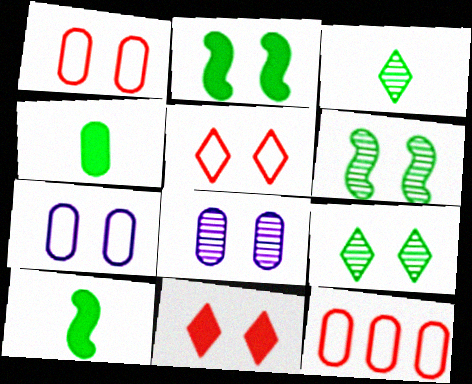[[2, 5, 8], 
[4, 8, 12], 
[6, 7, 11]]